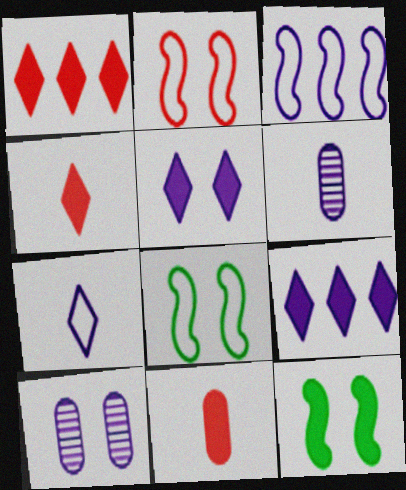[[1, 6, 8], 
[3, 5, 6], 
[9, 11, 12]]